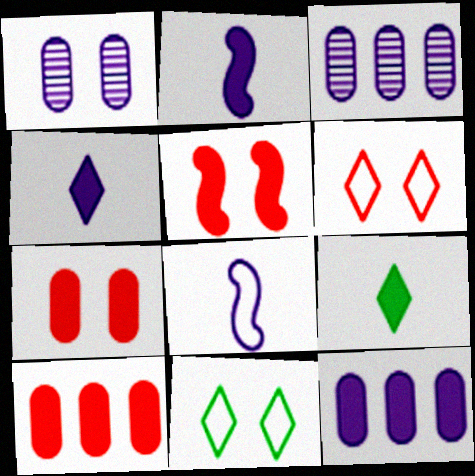[[1, 5, 11], 
[5, 9, 12]]